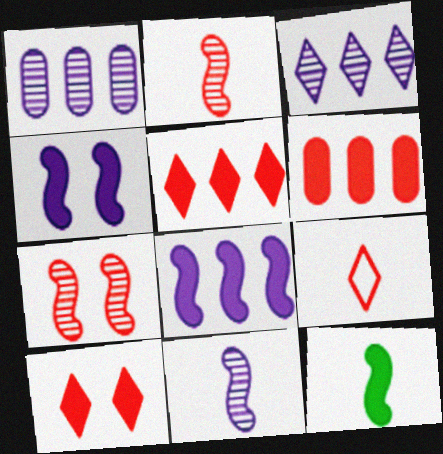[[6, 7, 9]]